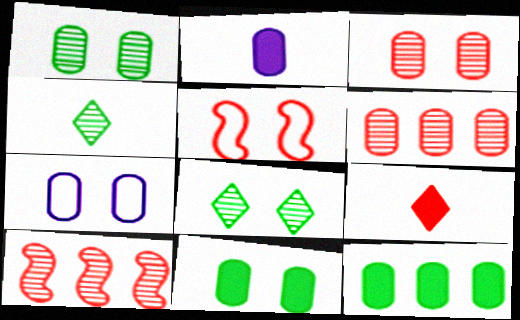[[3, 7, 11], 
[5, 6, 9]]